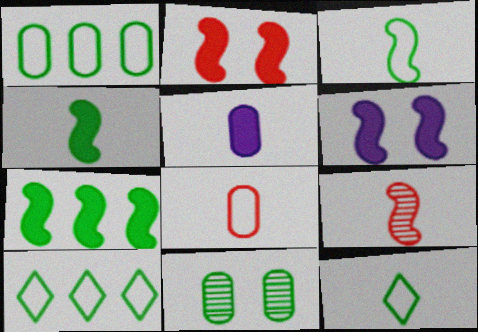[[4, 10, 11], 
[5, 9, 12], 
[7, 11, 12]]